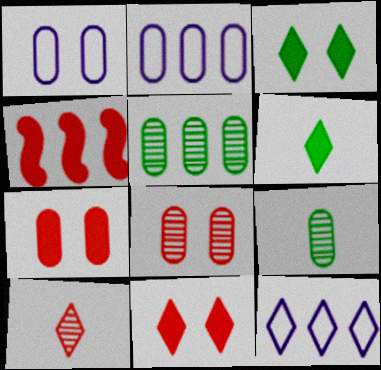[[2, 7, 9], 
[3, 10, 12], 
[4, 5, 12]]